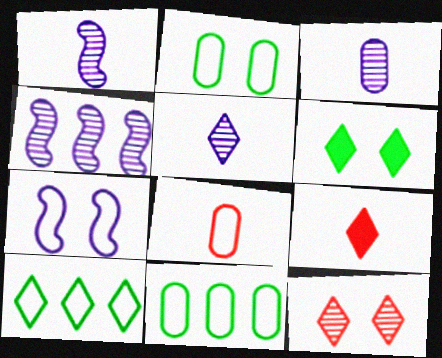[[1, 3, 5], 
[2, 4, 9], 
[4, 6, 8], 
[7, 8, 10]]